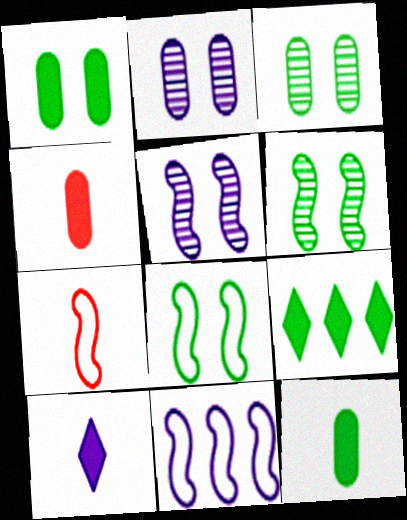[[2, 7, 9], 
[2, 10, 11], 
[7, 8, 11]]